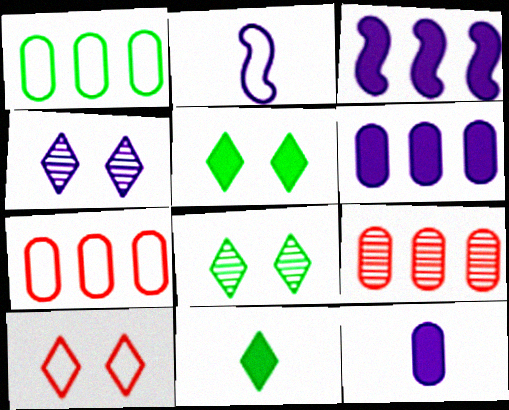[[1, 2, 10], 
[1, 6, 9], 
[2, 4, 6], 
[2, 5, 9], 
[4, 5, 10]]